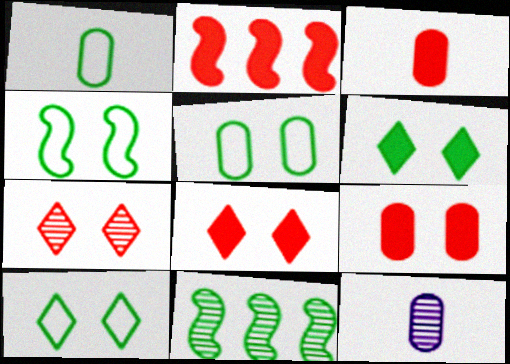[[1, 3, 12], 
[1, 6, 11], 
[2, 3, 8], 
[2, 10, 12], 
[4, 5, 10], 
[7, 11, 12]]